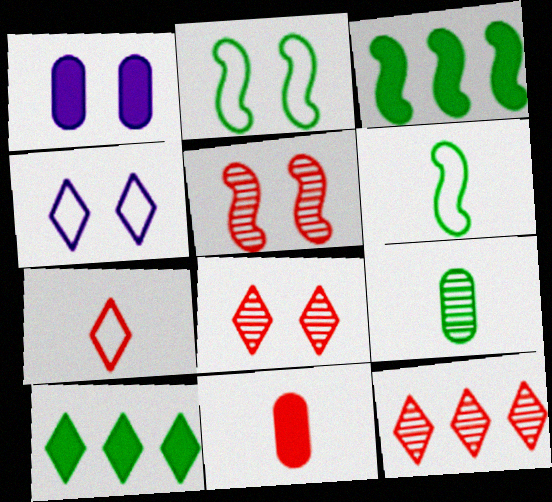[[1, 2, 8], 
[1, 6, 12], 
[2, 9, 10]]